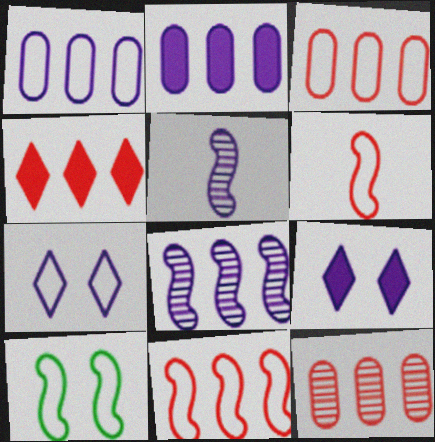[[1, 5, 9], 
[2, 5, 7], 
[4, 11, 12]]